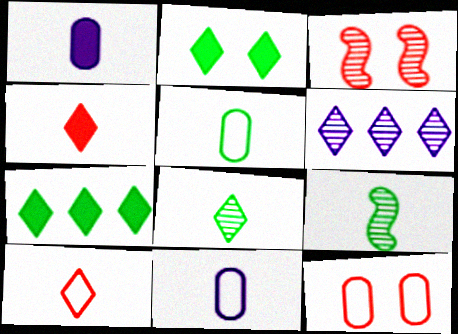[[1, 9, 10], 
[2, 6, 10], 
[3, 7, 11], 
[4, 9, 11]]